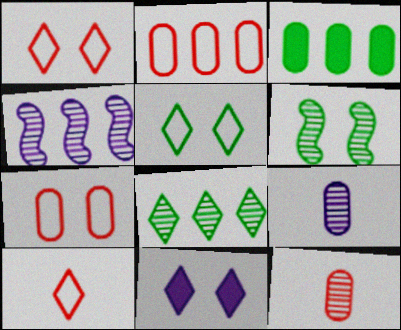[[3, 7, 9], 
[6, 7, 11], 
[8, 10, 11]]